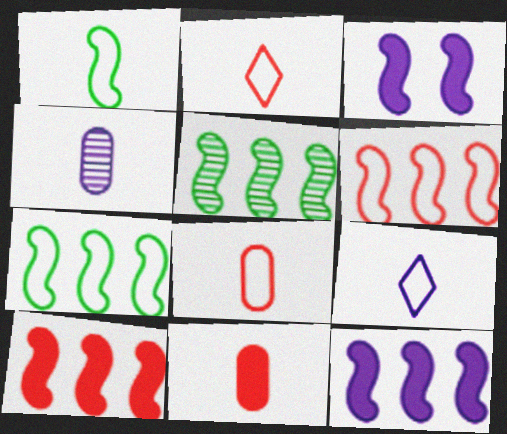[[1, 8, 9], 
[5, 6, 12]]